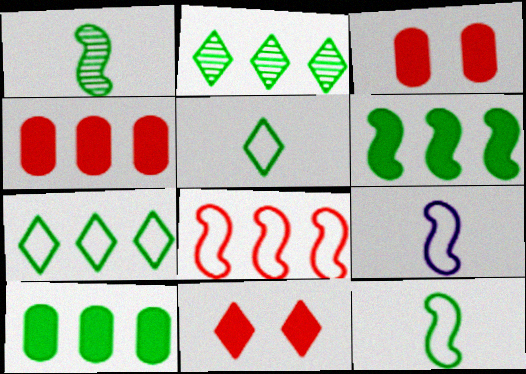[[2, 3, 9]]